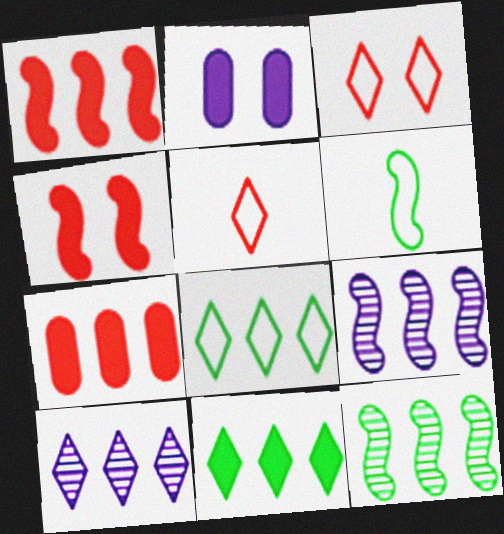[[2, 5, 12], 
[4, 6, 9], 
[7, 8, 9]]